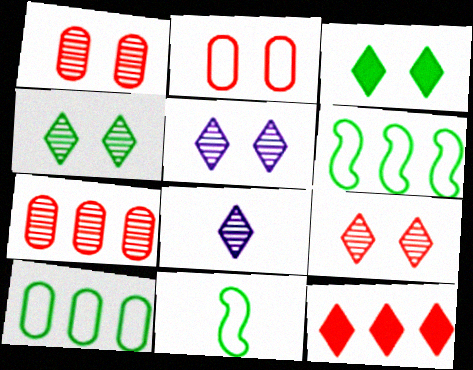[[4, 5, 9]]